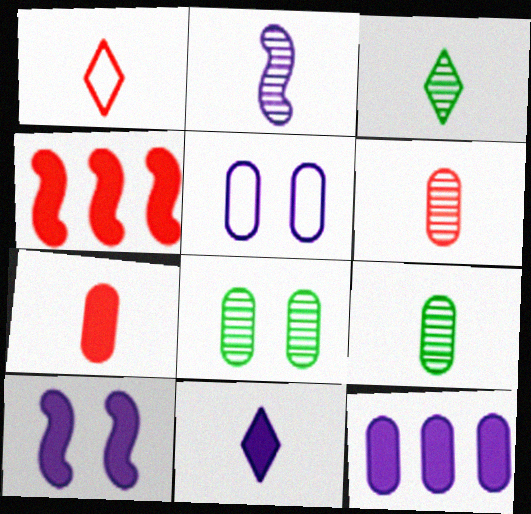[[1, 3, 11], 
[2, 3, 6], 
[3, 4, 5], 
[10, 11, 12]]